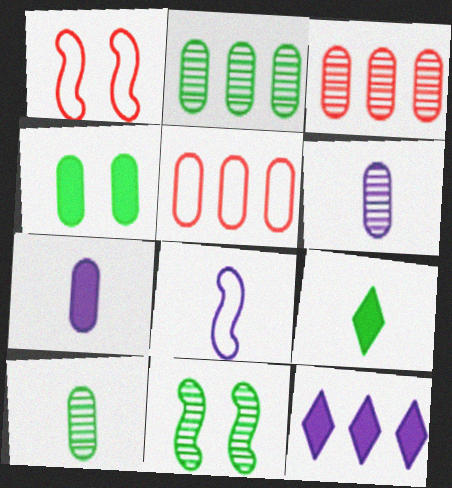[[1, 10, 12], 
[4, 5, 6]]